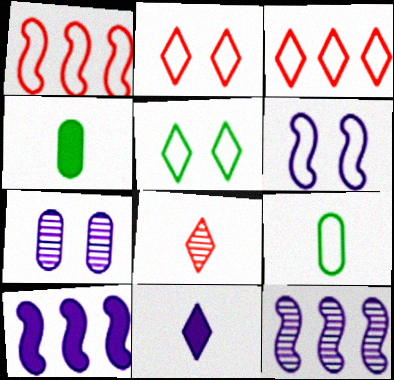[[2, 4, 12], 
[3, 6, 9]]